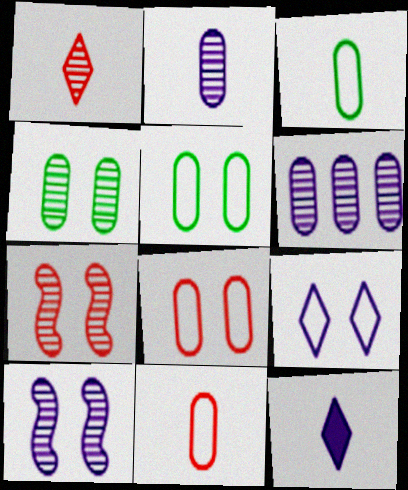[]